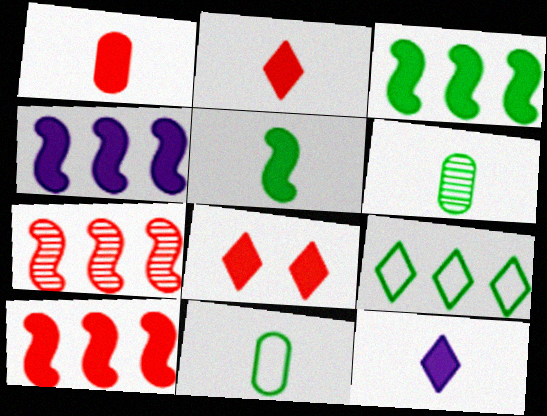[[1, 5, 12], 
[1, 8, 10], 
[3, 4, 10]]